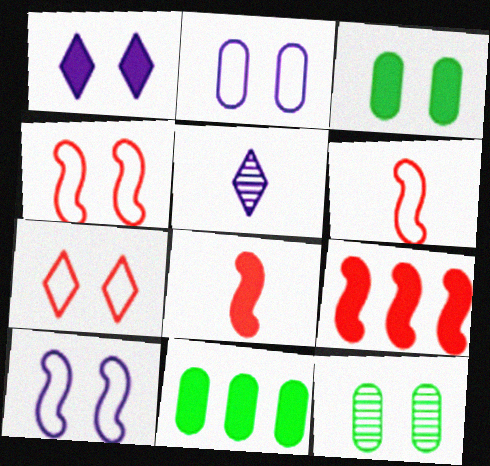[[1, 4, 12], 
[1, 8, 11], 
[4, 5, 11]]